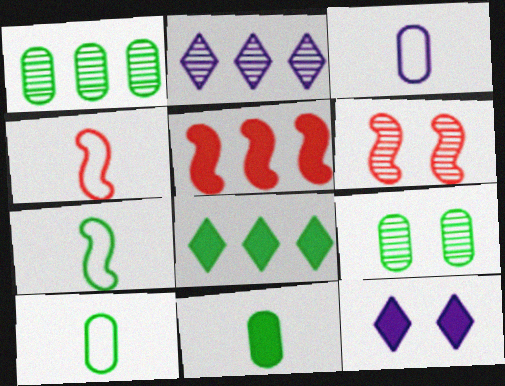[[1, 4, 12], 
[3, 6, 8], 
[4, 5, 6], 
[5, 11, 12], 
[7, 8, 9]]